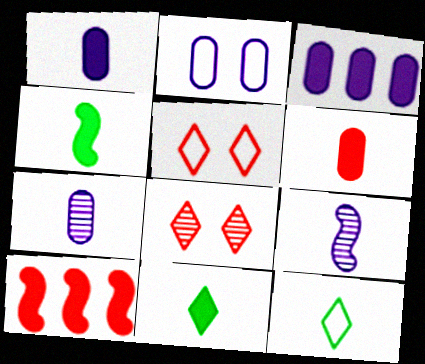[[2, 3, 7], 
[6, 9, 12]]